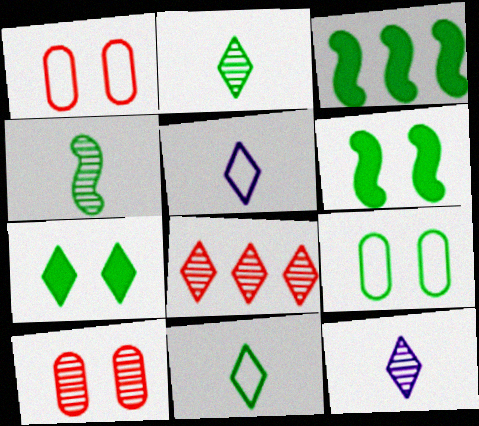[[1, 3, 12], 
[2, 3, 9], 
[3, 5, 10], 
[5, 7, 8]]